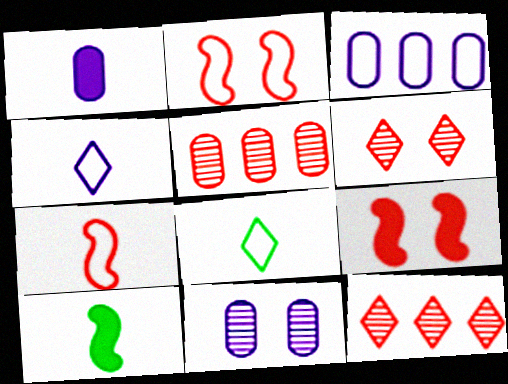[[1, 3, 11], 
[2, 3, 8], 
[3, 6, 10]]